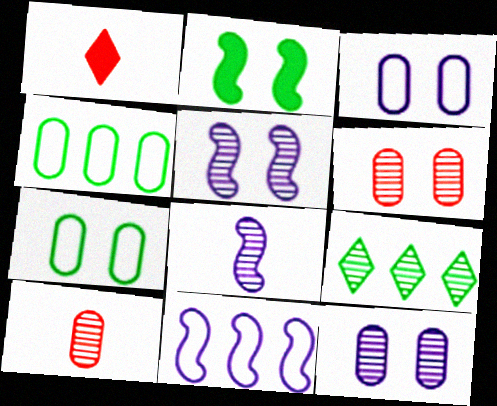[[1, 4, 5], 
[5, 9, 10], 
[6, 8, 9]]